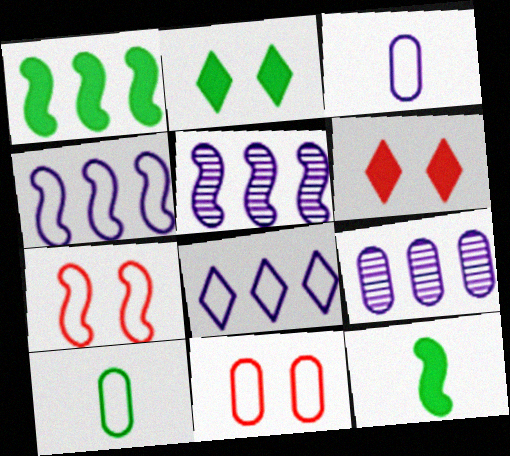[[5, 6, 10], 
[5, 7, 12], 
[7, 8, 10]]